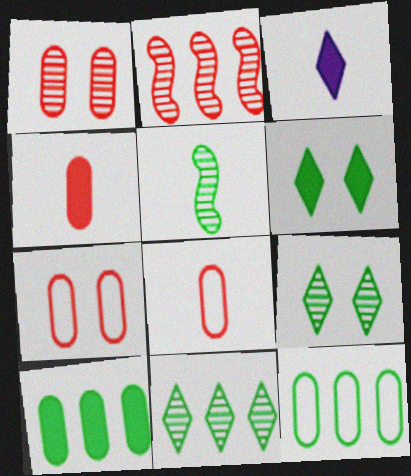[[3, 5, 8], 
[5, 6, 12]]